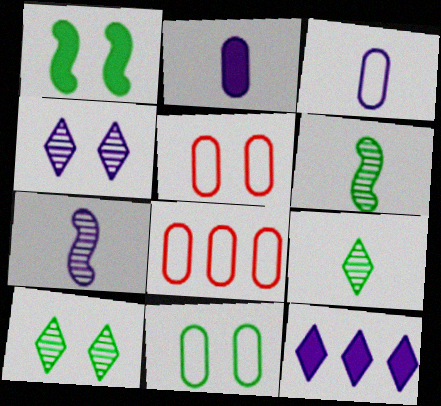[[1, 4, 5], 
[1, 10, 11], 
[3, 8, 11], 
[5, 6, 12]]